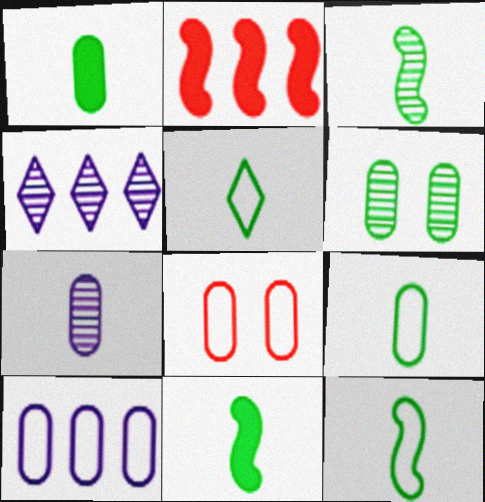[[1, 3, 5], 
[3, 11, 12], 
[4, 8, 11], 
[5, 9, 12], 
[8, 9, 10]]